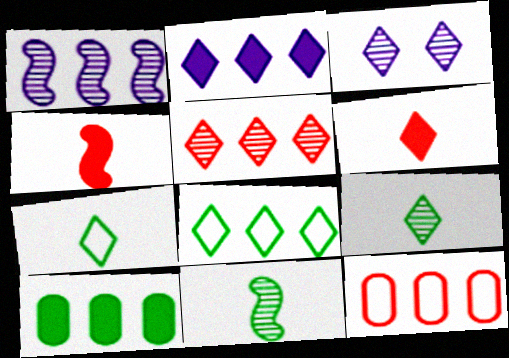[[2, 5, 8], 
[3, 5, 9], 
[3, 6, 8]]